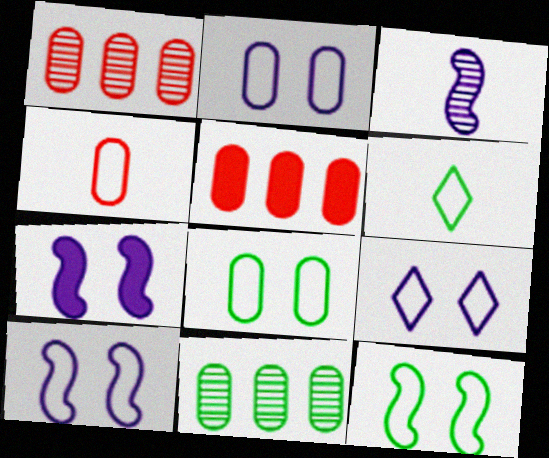[[1, 6, 7], 
[2, 9, 10]]